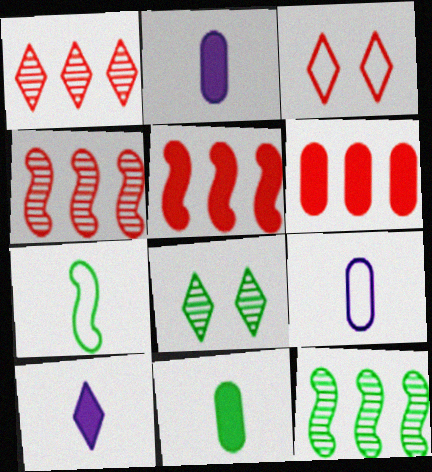[[2, 3, 12], 
[5, 8, 9]]